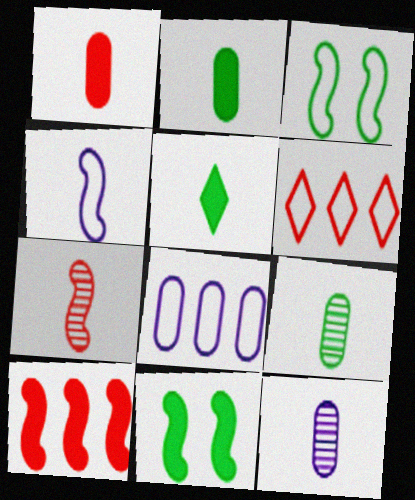[[6, 11, 12]]